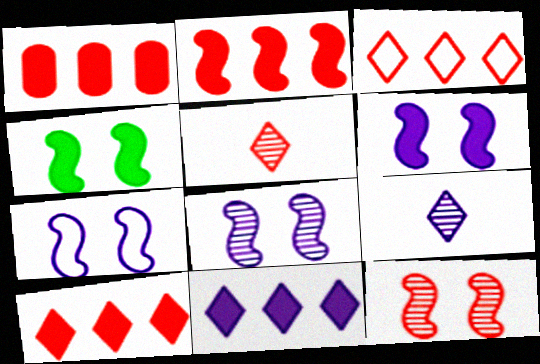[[1, 2, 10], 
[4, 7, 12], 
[6, 7, 8]]